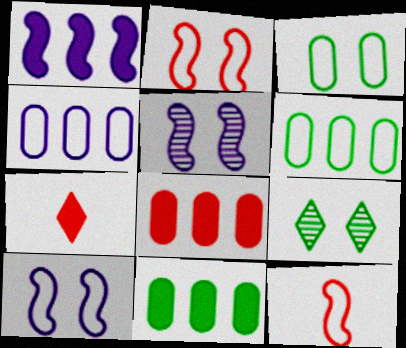[[5, 6, 7]]